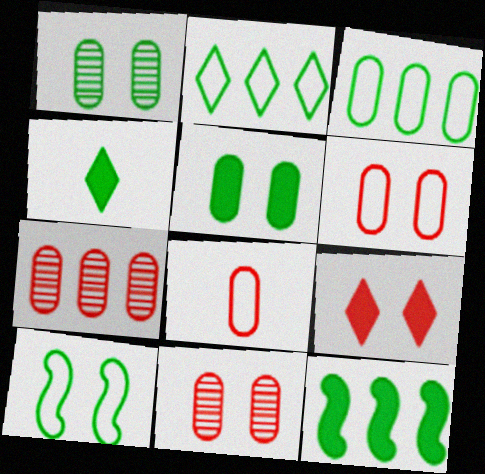[[4, 5, 12]]